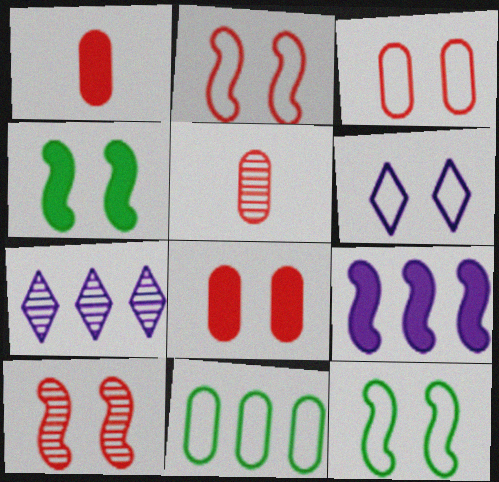[[1, 7, 12], 
[3, 6, 12]]